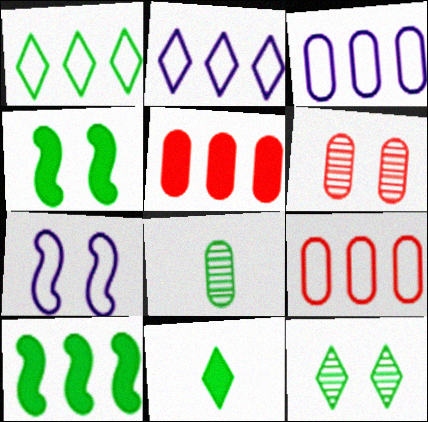[[1, 4, 8], 
[1, 11, 12]]